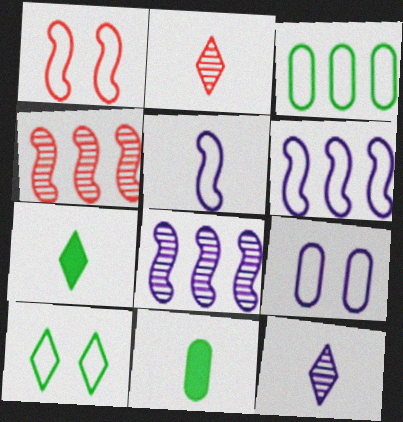[[1, 9, 10], 
[2, 5, 11], 
[4, 7, 9]]